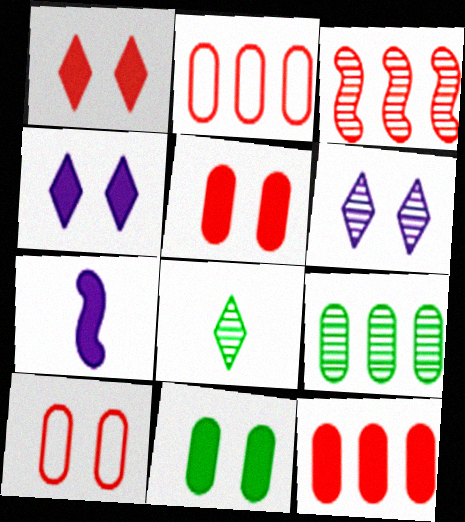[]